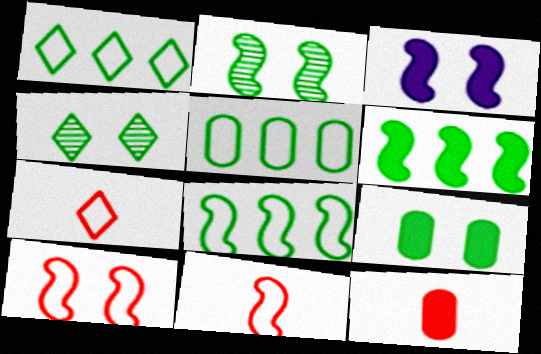[[1, 5, 8], 
[2, 3, 10]]